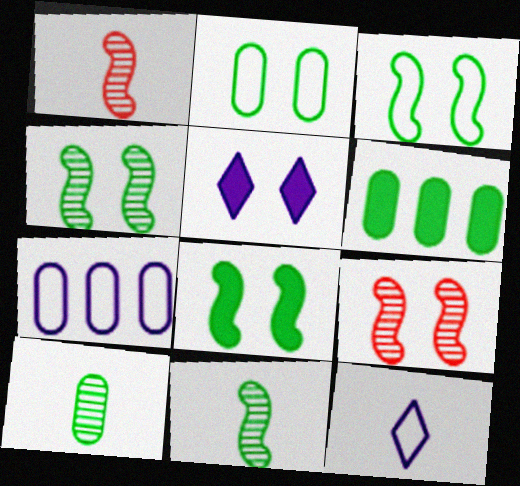[[2, 5, 9], 
[2, 6, 10], 
[3, 4, 8], 
[6, 9, 12]]